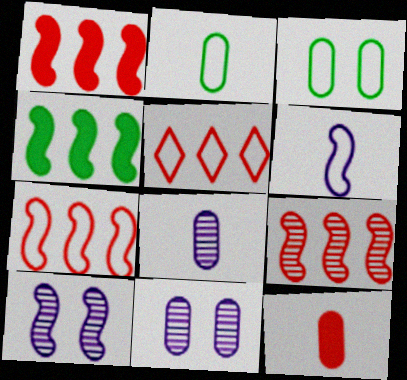[[1, 7, 9], 
[2, 8, 12], 
[3, 5, 6]]